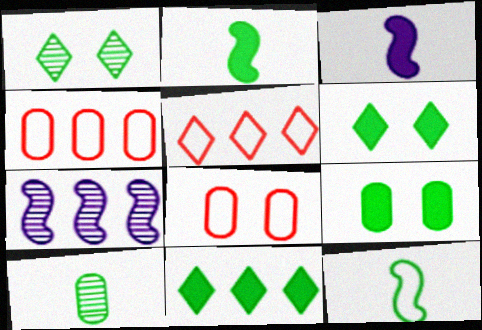[[1, 3, 4], 
[2, 9, 11], 
[4, 7, 11]]